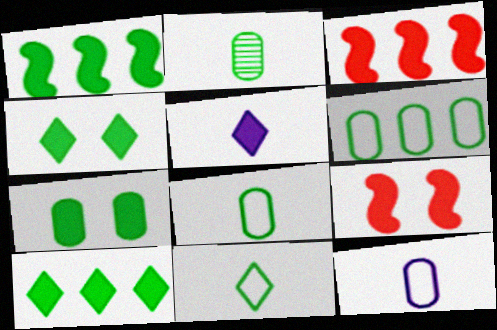[[2, 6, 7], 
[3, 5, 7]]